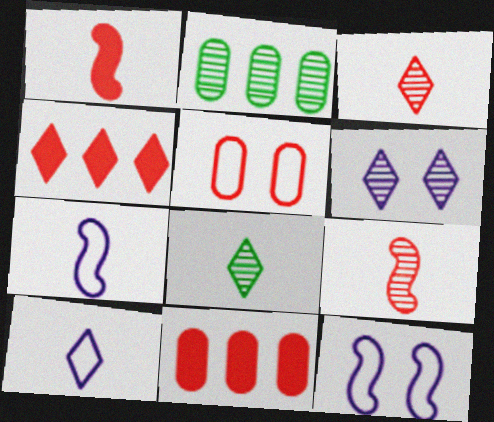[[2, 6, 9], 
[4, 5, 9], 
[8, 11, 12]]